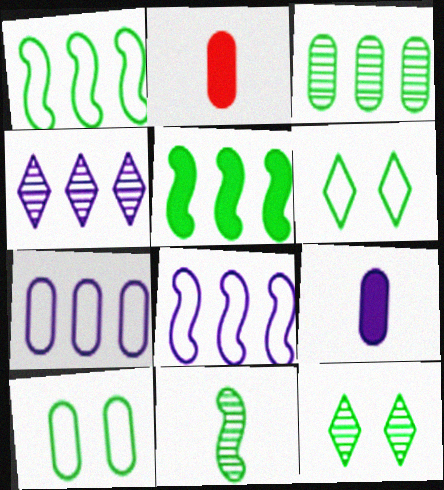[[2, 8, 12], 
[3, 11, 12]]